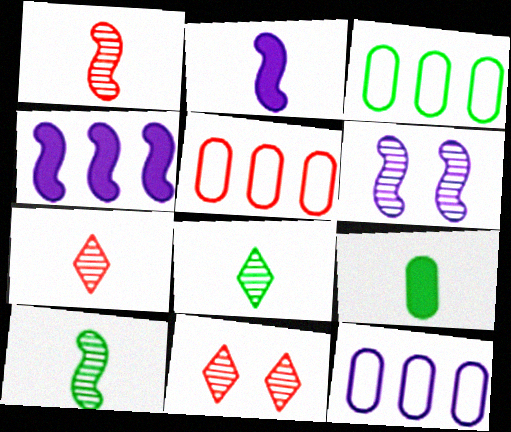[[2, 3, 11], 
[3, 5, 12]]